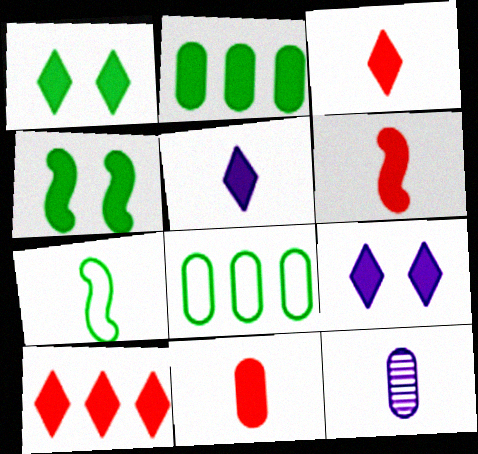[[1, 5, 10], 
[2, 6, 9], 
[3, 6, 11], 
[3, 7, 12]]